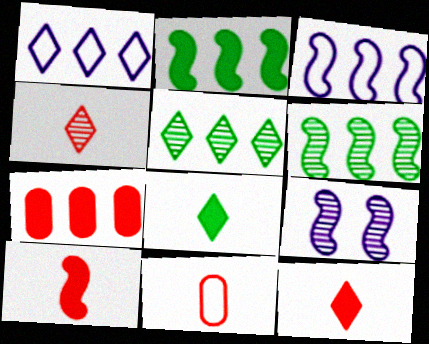[[1, 6, 7], 
[3, 5, 7], 
[4, 10, 11]]